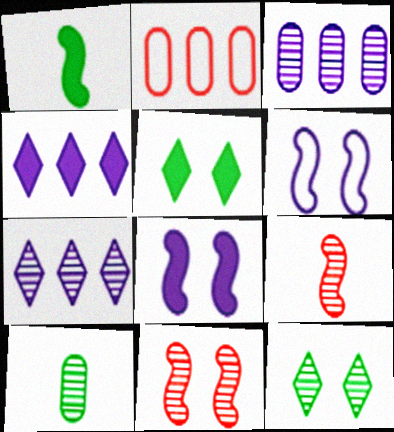[[3, 9, 12], 
[7, 10, 11]]